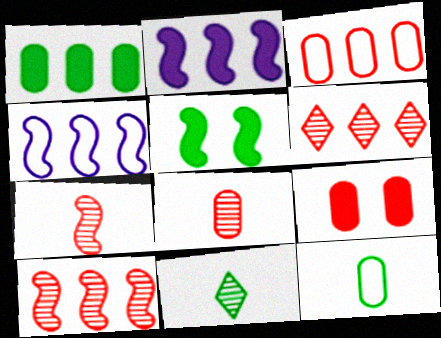[[1, 4, 6], 
[3, 8, 9], 
[4, 5, 7], 
[4, 9, 11]]